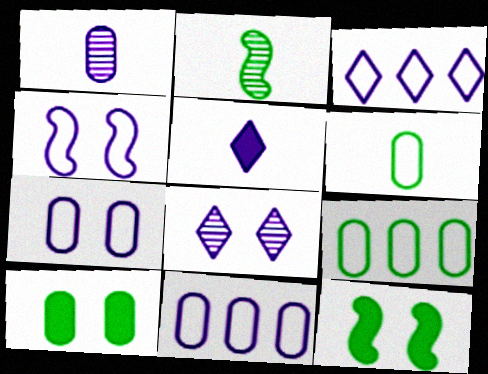[[3, 5, 8]]